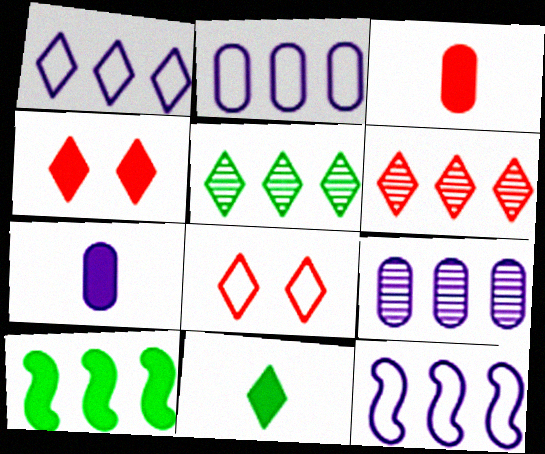[[1, 2, 12], 
[2, 6, 10], 
[4, 7, 10]]